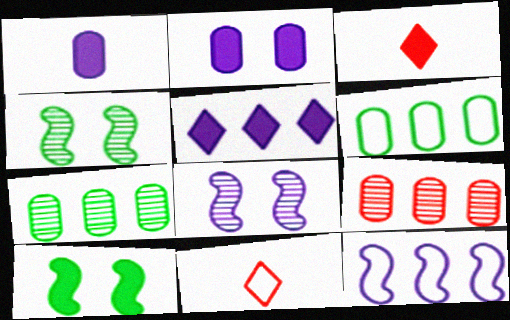[[3, 6, 8]]